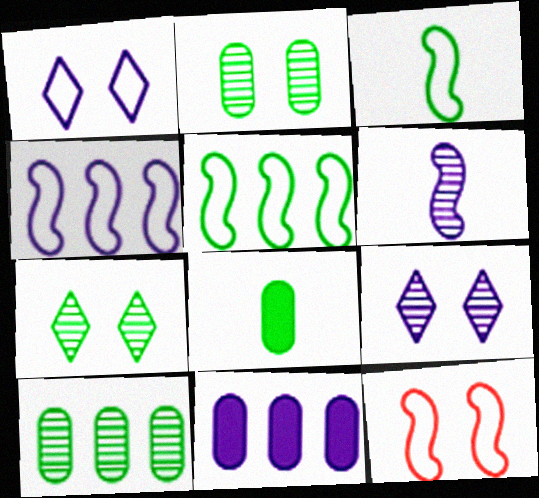[[1, 6, 11], 
[3, 4, 12], 
[5, 7, 8]]